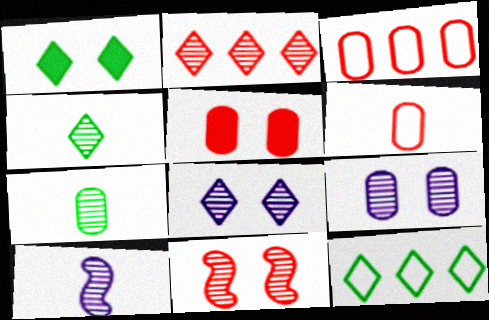[[1, 3, 10], 
[1, 4, 12], 
[2, 4, 8], 
[5, 10, 12]]